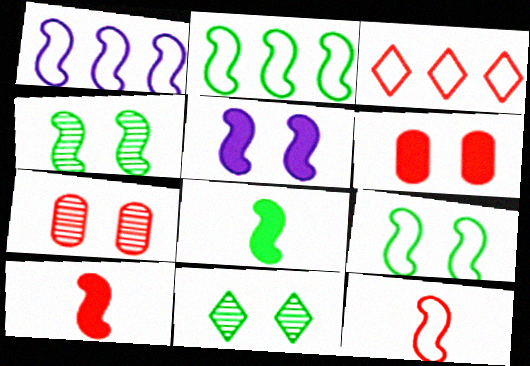[[1, 4, 10], 
[1, 9, 12], 
[2, 4, 8], 
[3, 7, 10]]